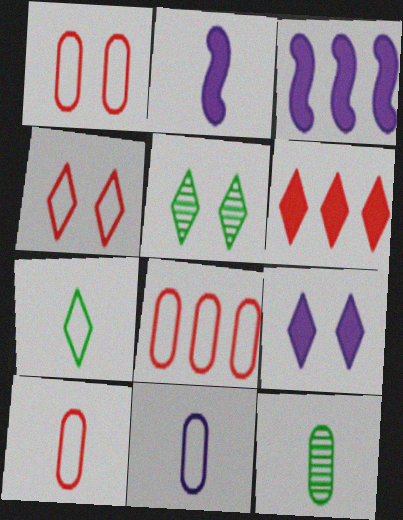[[1, 8, 10], 
[2, 5, 8], 
[3, 4, 12], 
[3, 5, 10], 
[4, 5, 9]]